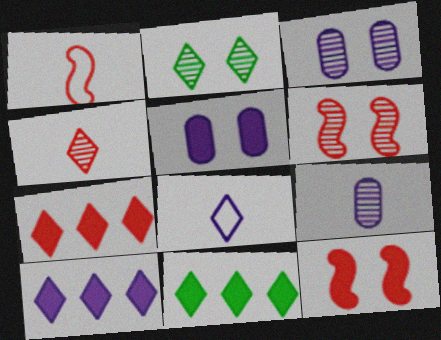[[1, 3, 11], 
[2, 3, 6], 
[2, 7, 8], 
[7, 10, 11]]